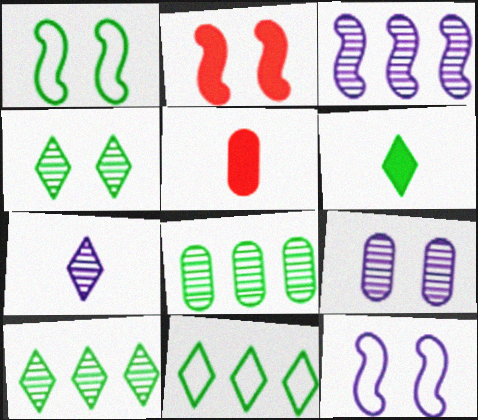[[1, 6, 8], 
[3, 7, 9], 
[4, 6, 11], 
[5, 10, 12]]